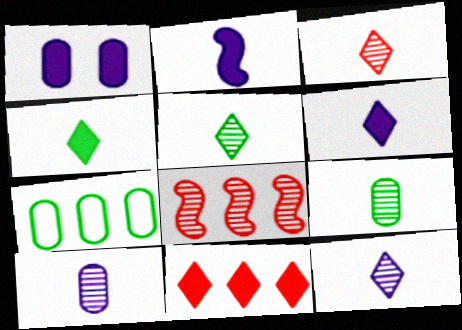[[3, 5, 12]]